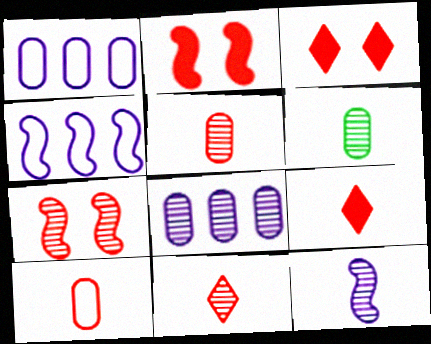[[3, 4, 6], 
[6, 11, 12]]